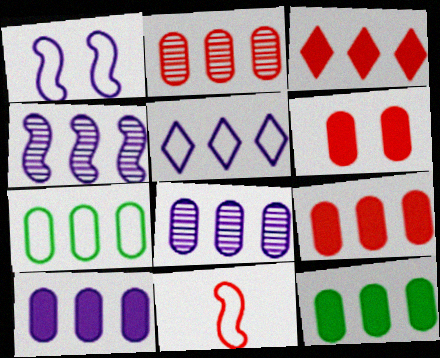[[2, 7, 10], 
[3, 4, 7], 
[4, 5, 10], 
[7, 8, 9], 
[9, 10, 12]]